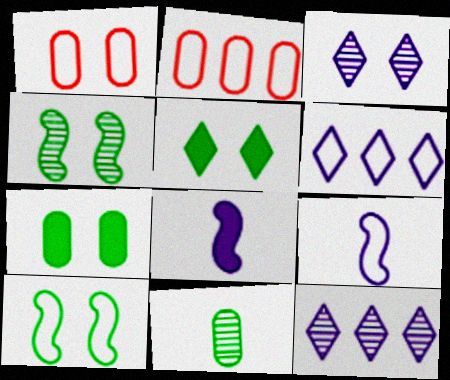[]